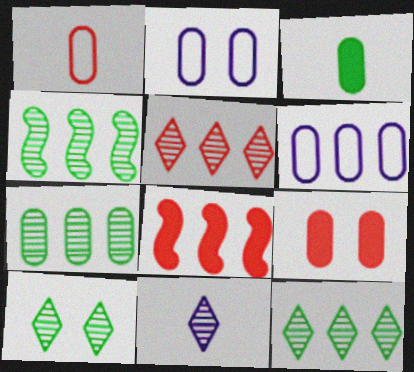[[4, 7, 12], 
[5, 10, 11], 
[6, 8, 12]]